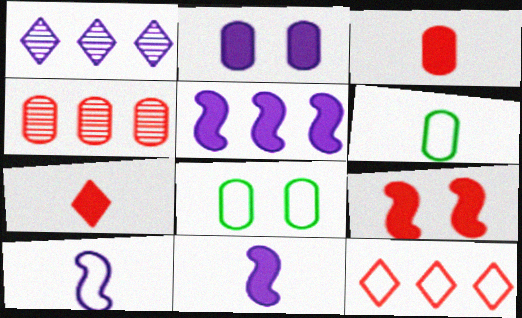[[1, 2, 10], 
[1, 6, 9], 
[2, 4, 6], 
[8, 10, 12]]